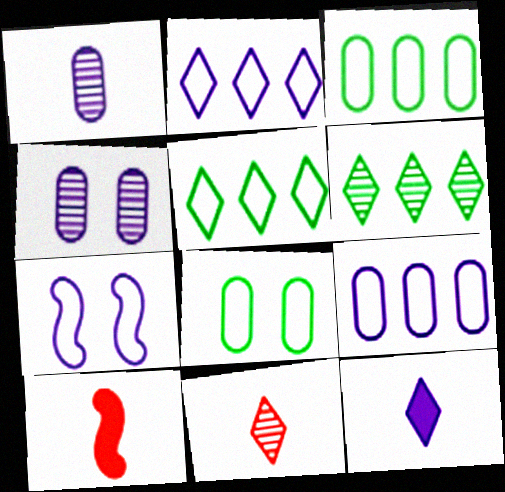[[4, 5, 10]]